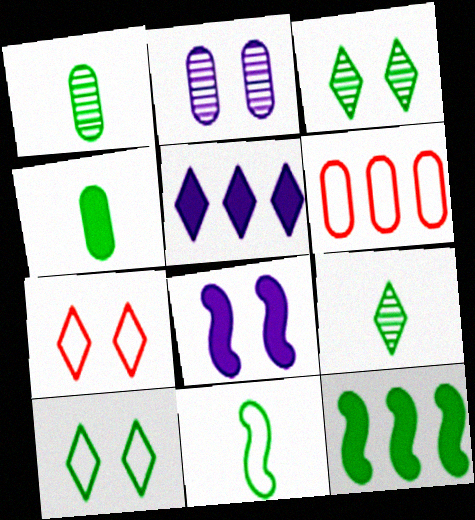[[1, 10, 12], 
[2, 4, 6], 
[4, 9, 11], 
[5, 7, 9], 
[6, 8, 9]]